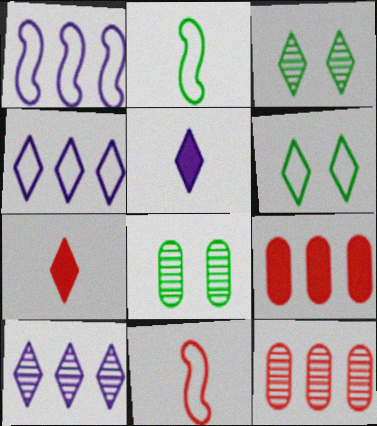[[1, 7, 8], 
[3, 4, 7], 
[6, 7, 10]]